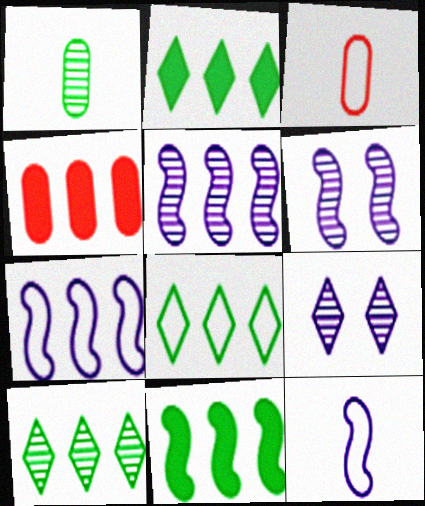[[2, 3, 6], 
[2, 8, 10], 
[3, 9, 11], 
[4, 5, 8], 
[4, 7, 10]]